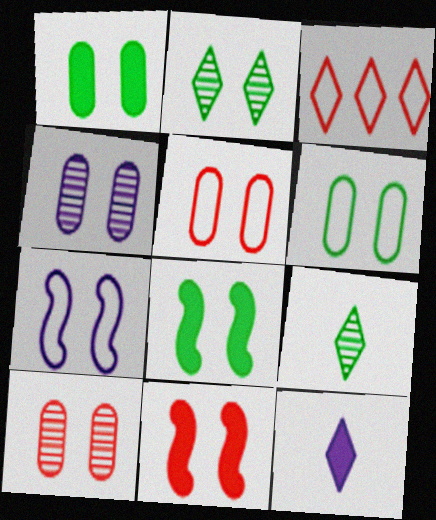[[1, 4, 5], 
[2, 3, 12], 
[2, 6, 8]]